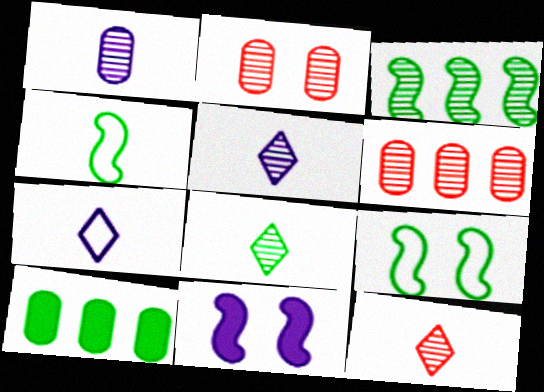[[2, 3, 5], 
[5, 8, 12], 
[8, 9, 10]]